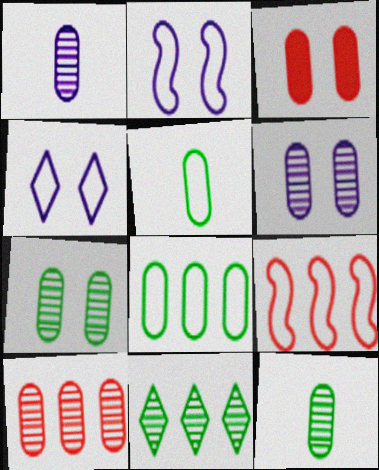[[1, 3, 8], 
[1, 7, 10], 
[4, 5, 9], 
[6, 10, 12]]